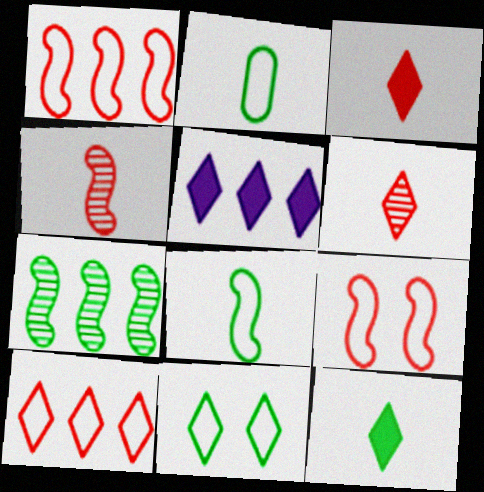[[5, 6, 11]]